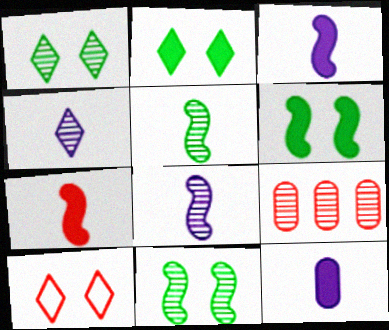[[1, 8, 9], 
[4, 9, 11], 
[7, 9, 10]]